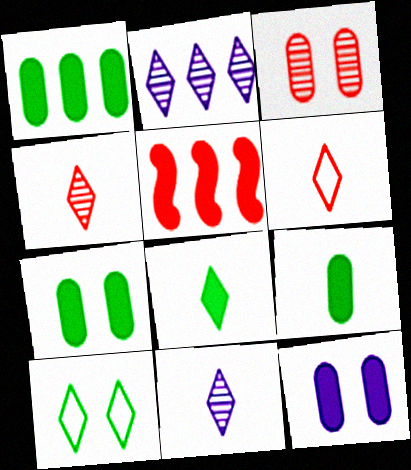[[1, 7, 9], 
[3, 5, 6], 
[5, 8, 12], 
[6, 8, 11]]